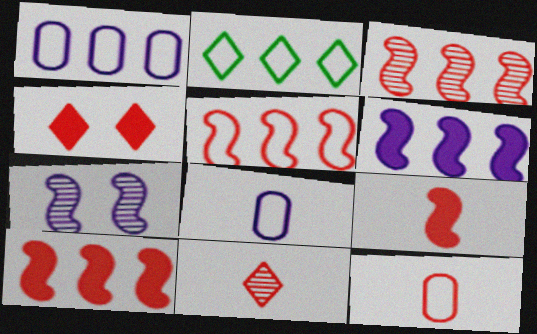[[1, 2, 5], 
[3, 4, 12], 
[3, 5, 10], 
[9, 11, 12]]